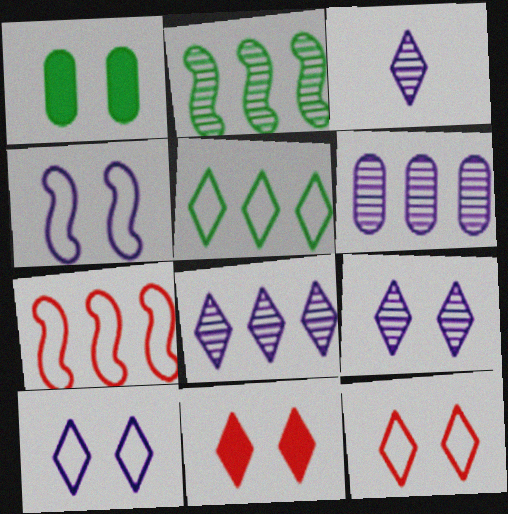[[1, 3, 7], 
[3, 5, 11], 
[3, 8, 9]]